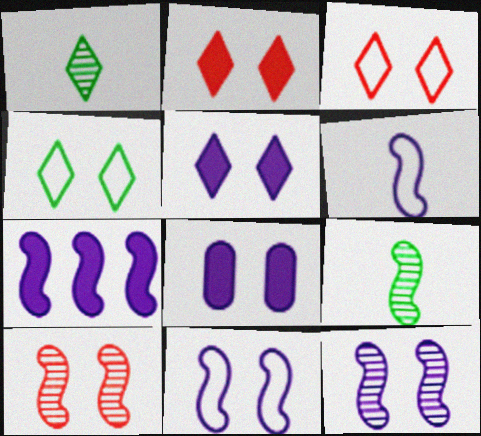[[4, 8, 10], 
[6, 7, 12]]